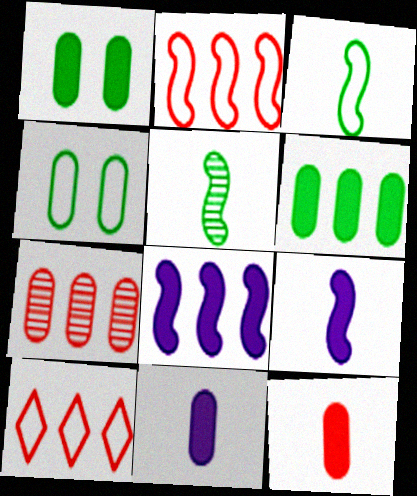[[4, 7, 11]]